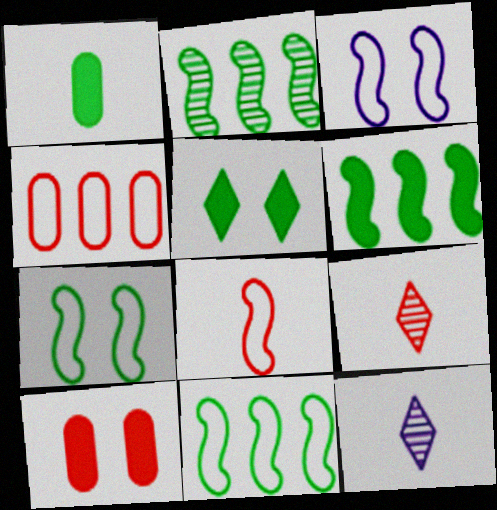[[1, 5, 6], 
[1, 8, 12], 
[2, 6, 11], 
[3, 8, 11], 
[10, 11, 12]]